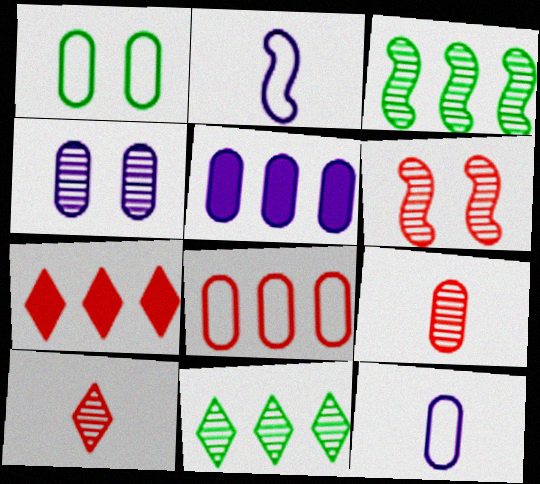[[1, 5, 9], 
[1, 8, 12], 
[3, 4, 10], 
[4, 5, 12]]